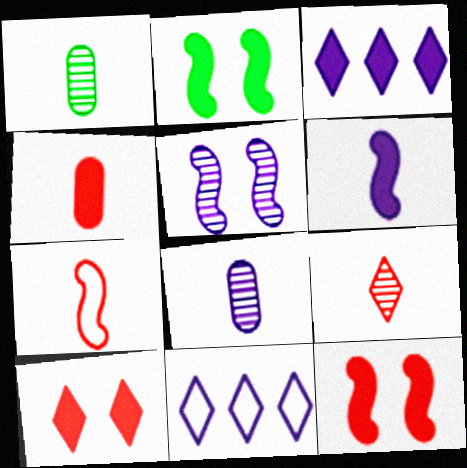[[1, 11, 12], 
[2, 3, 4], 
[4, 7, 9]]